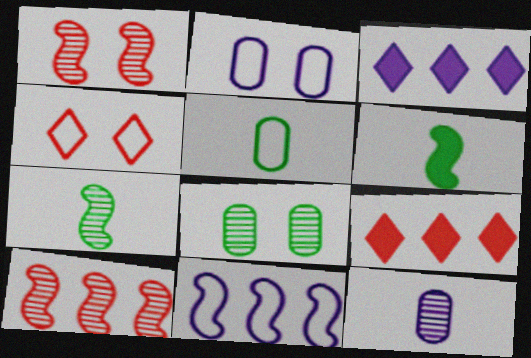[[1, 3, 5], 
[1, 6, 11], 
[2, 7, 9], 
[4, 5, 11]]